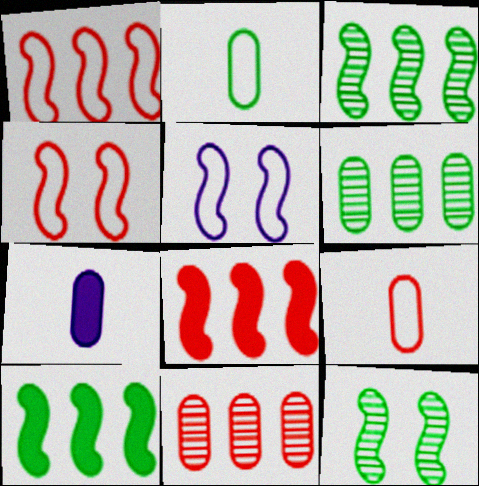[]